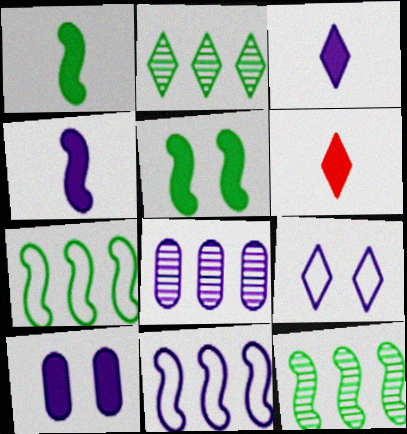[[2, 6, 9], 
[4, 8, 9]]